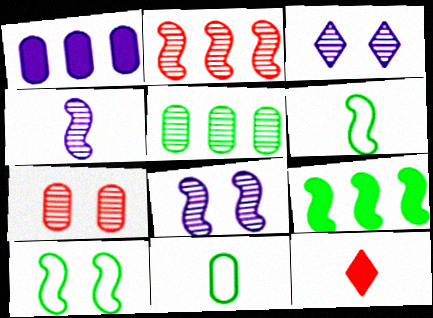[[1, 7, 11], 
[4, 11, 12]]